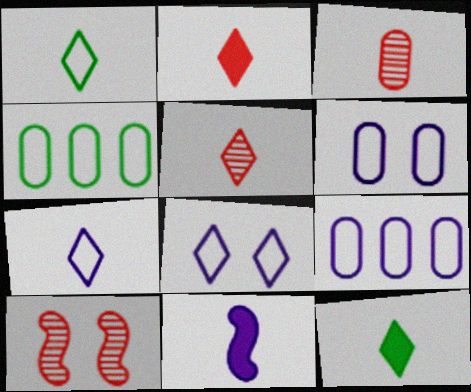[[1, 3, 11], 
[5, 7, 12], 
[9, 10, 12]]